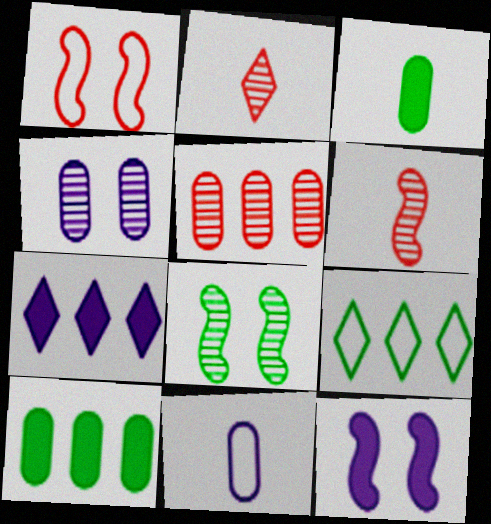[[1, 8, 12], 
[1, 9, 11], 
[3, 8, 9]]